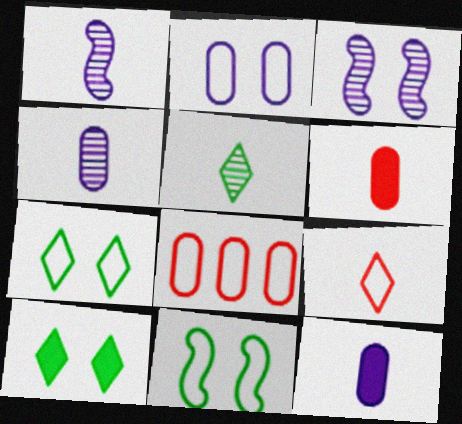[[1, 8, 10]]